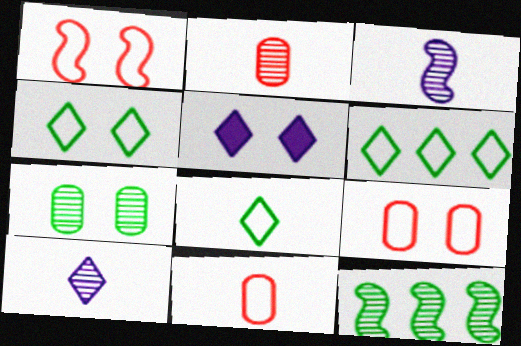[[1, 5, 7], 
[4, 6, 8], 
[5, 11, 12]]